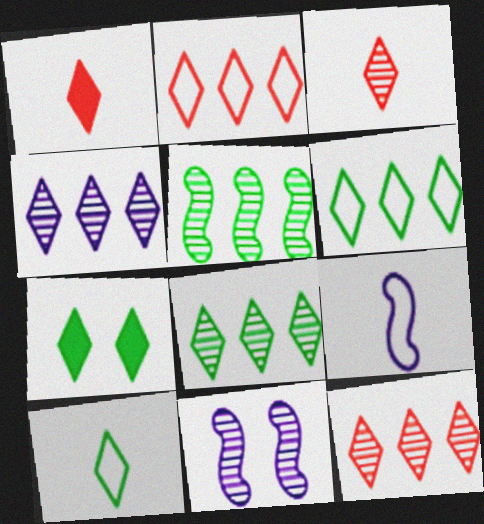[[4, 8, 12], 
[7, 8, 10]]